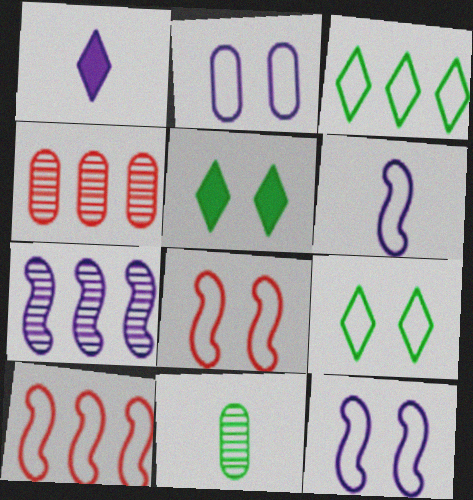[[1, 2, 7], 
[2, 8, 9], 
[4, 5, 6]]